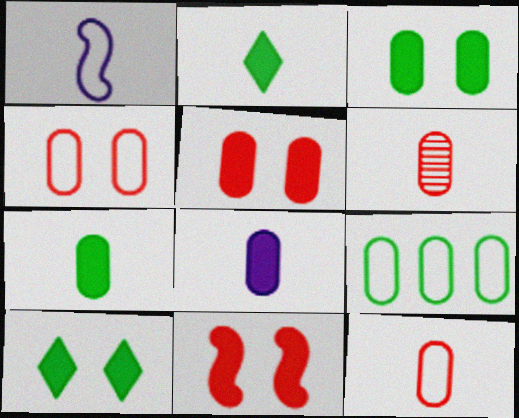[[1, 2, 6]]